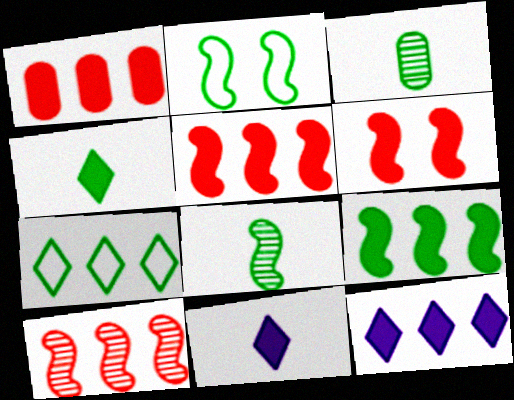[[1, 9, 12], 
[2, 8, 9]]